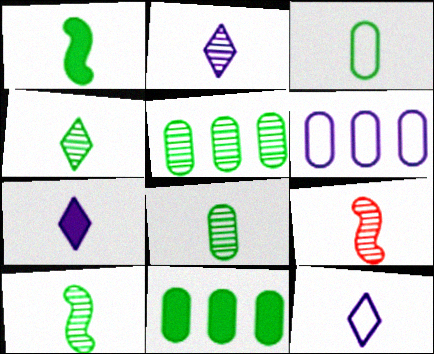[[1, 3, 4], 
[2, 7, 12], 
[2, 8, 9], 
[3, 7, 9], 
[4, 8, 10]]